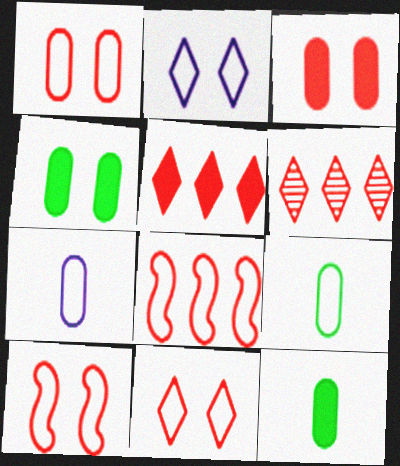[[1, 10, 11], 
[2, 8, 9]]